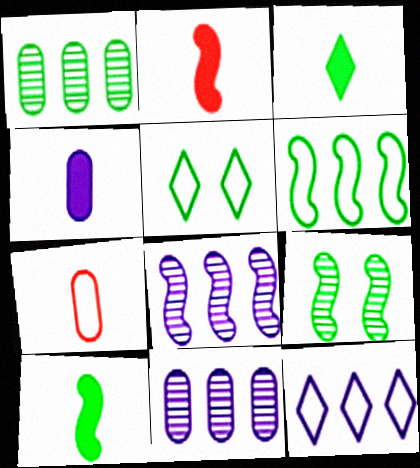[[1, 5, 10], 
[2, 3, 4], 
[2, 5, 11], 
[6, 9, 10]]